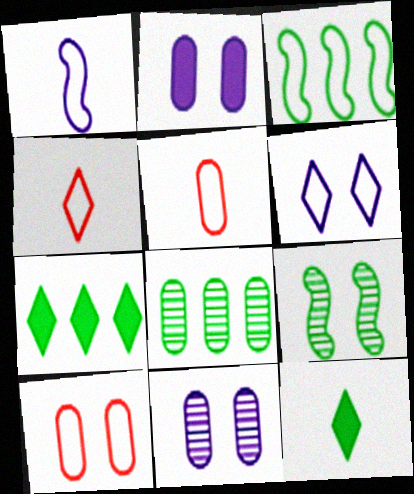[[2, 5, 8], 
[3, 5, 6], 
[3, 7, 8]]